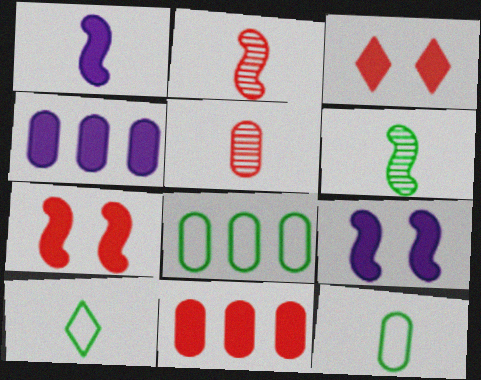[[1, 5, 10]]